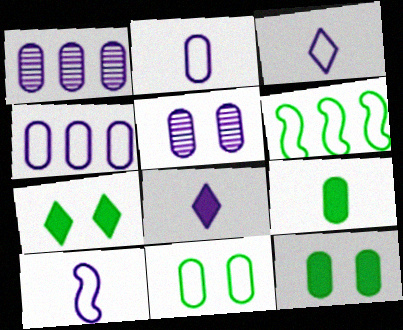[[2, 3, 10]]